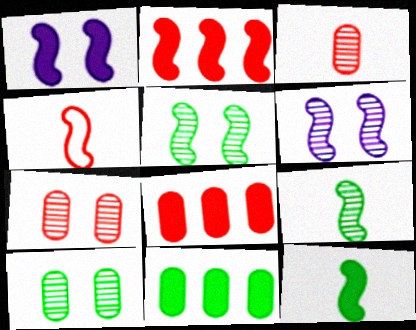[[1, 2, 12]]